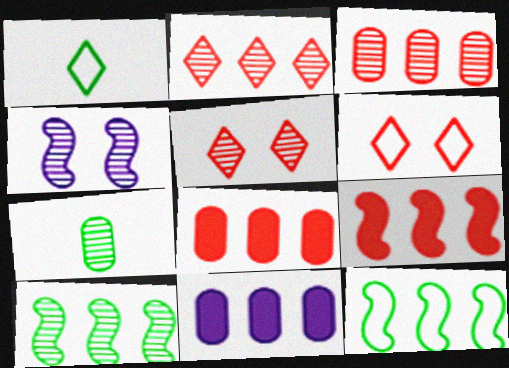[[1, 4, 8], 
[2, 4, 7], 
[2, 11, 12]]